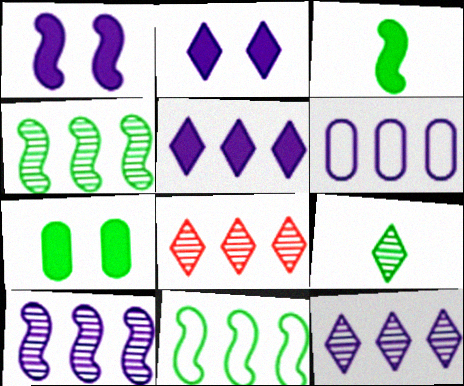[[5, 6, 10], 
[7, 9, 11]]